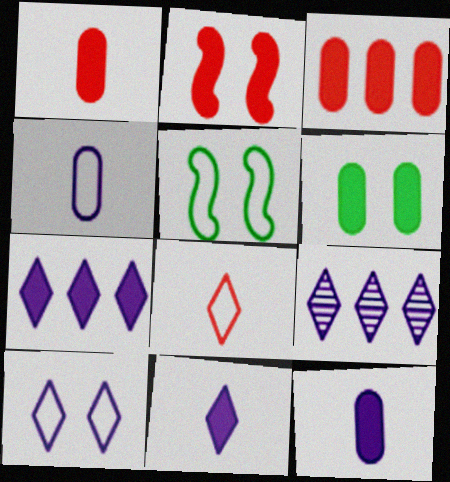[[1, 5, 9], 
[3, 6, 12], 
[9, 10, 11]]